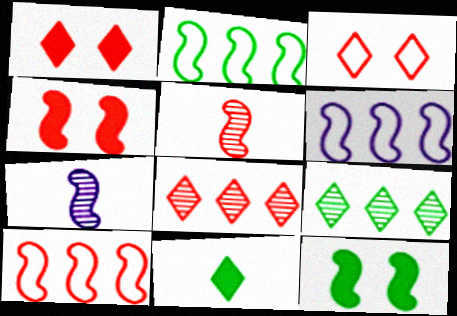[[2, 4, 7], 
[2, 6, 10], 
[4, 5, 10], 
[5, 6, 12], 
[7, 10, 12]]